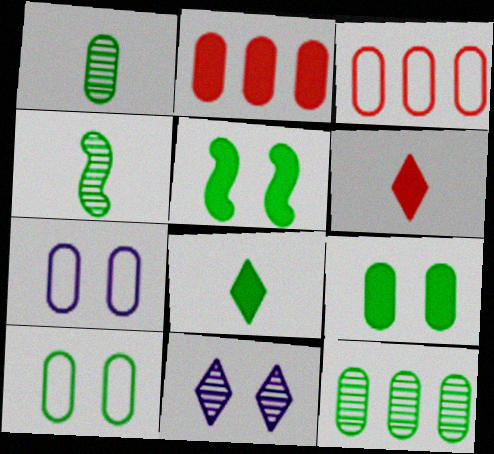[[1, 2, 7]]